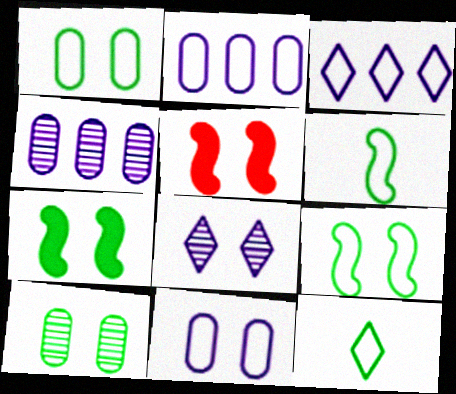[[1, 5, 8], 
[4, 5, 12]]